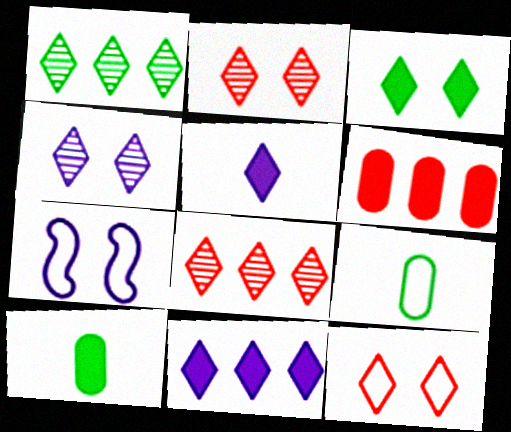[[1, 5, 12], 
[3, 4, 12], 
[7, 8, 10]]